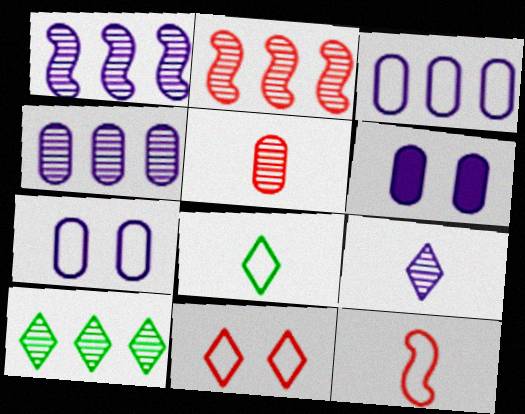[[2, 4, 10], 
[2, 6, 8], 
[6, 10, 12]]